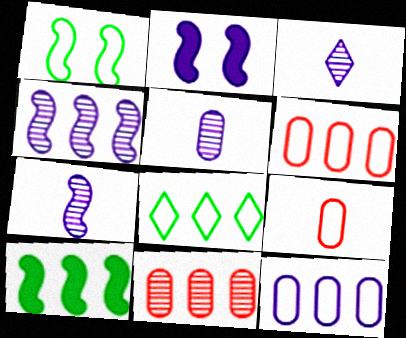[[2, 3, 12], 
[3, 5, 7]]